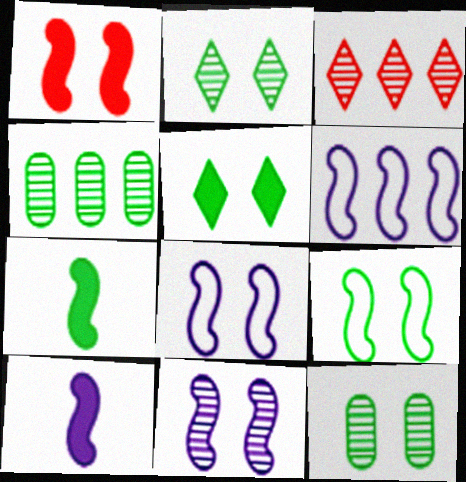[[1, 9, 11], 
[5, 9, 12], 
[6, 10, 11]]